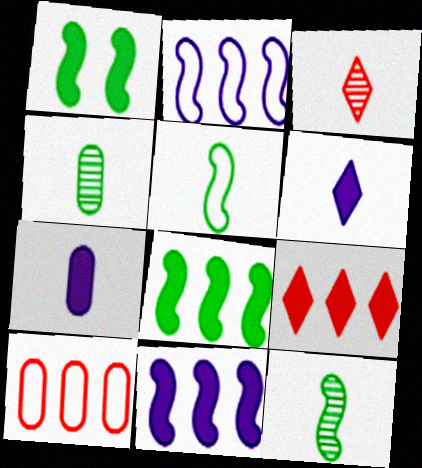[[1, 7, 9], 
[3, 5, 7]]